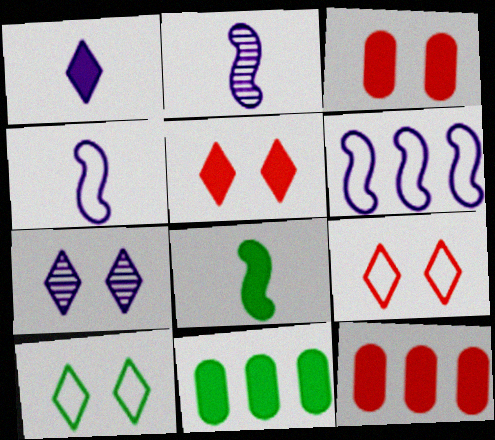[[2, 9, 11], 
[2, 10, 12], 
[5, 7, 10]]